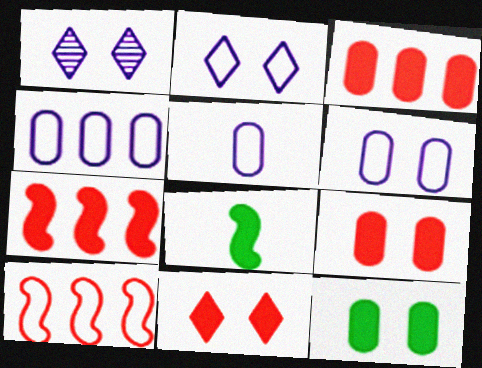[[4, 5, 6]]